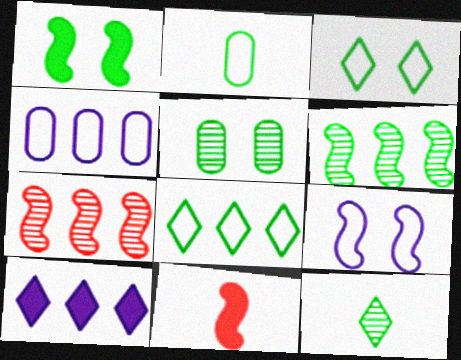[[1, 3, 5], 
[5, 6, 12], 
[6, 9, 11]]